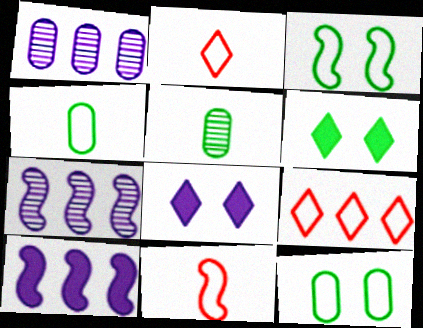[[1, 6, 11]]